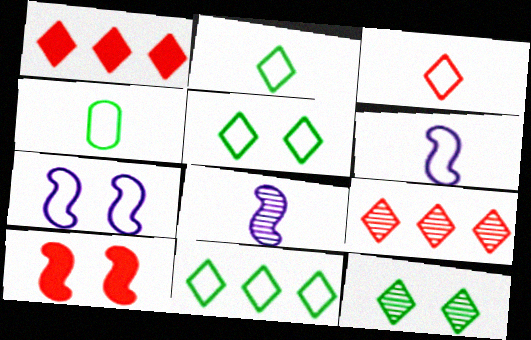[[2, 5, 11], 
[3, 4, 6]]